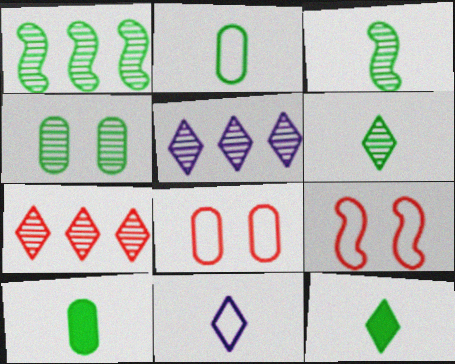[[1, 4, 6], 
[2, 3, 12], 
[5, 9, 10]]